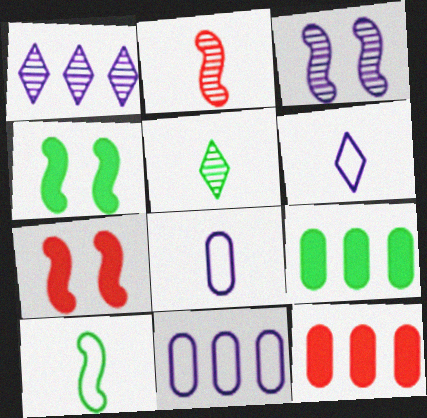[[5, 7, 11]]